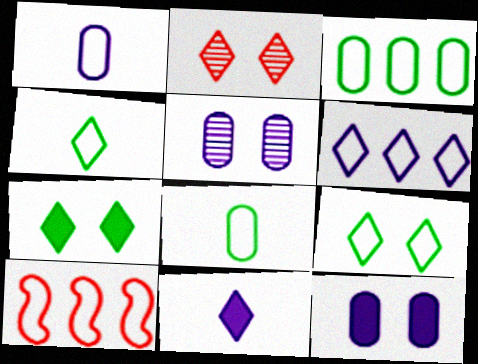[[1, 9, 10], 
[3, 6, 10]]